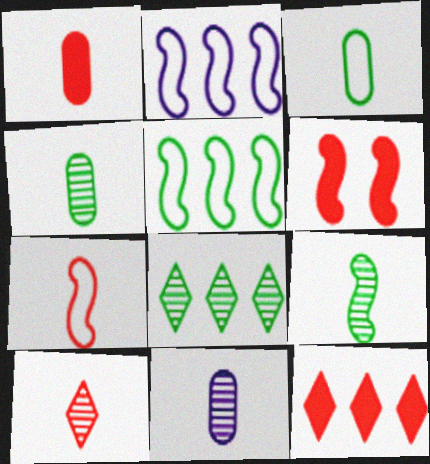[[1, 3, 11], 
[1, 6, 12], 
[1, 7, 10], 
[2, 6, 9], 
[9, 10, 11]]